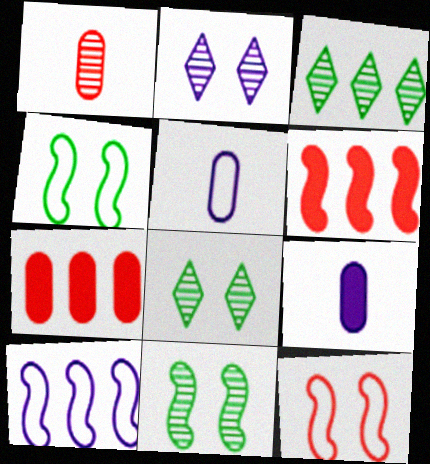[[2, 9, 10], 
[3, 7, 10], 
[3, 9, 12], 
[5, 6, 8]]